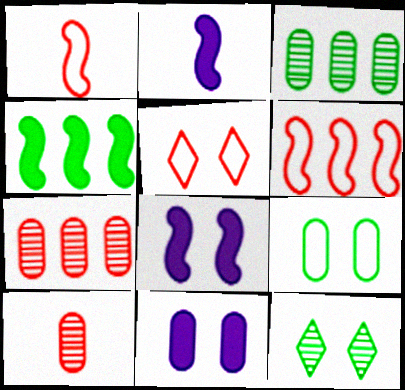[[2, 3, 5]]